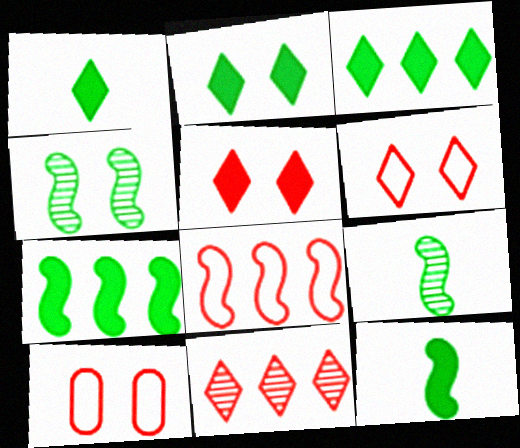[[1, 2, 3]]